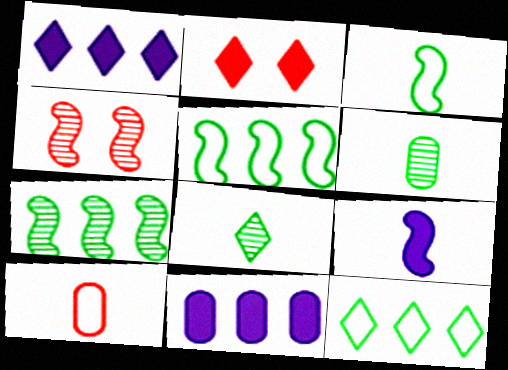[[4, 5, 9], 
[8, 9, 10]]